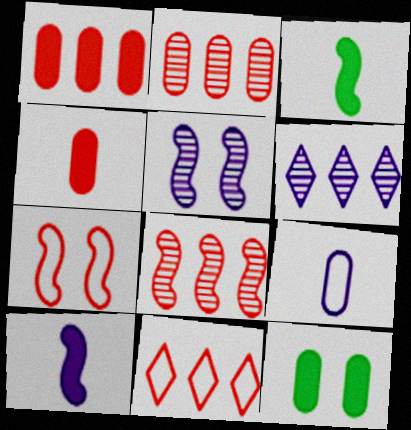[[1, 8, 11], 
[2, 9, 12]]